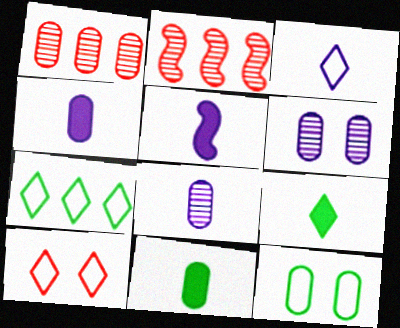[[1, 4, 12], 
[3, 5, 8], 
[3, 7, 10]]